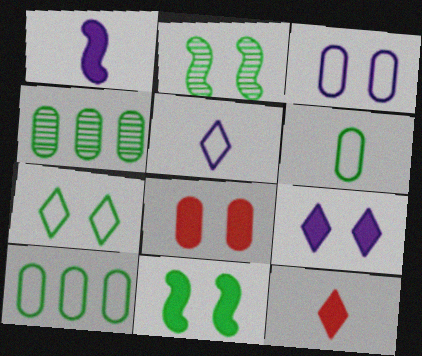[[8, 9, 11]]